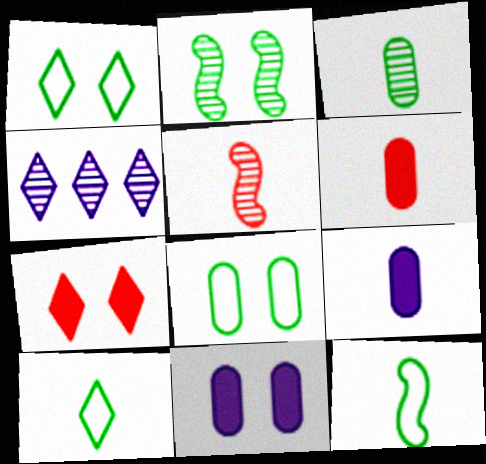[[4, 7, 10], 
[5, 9, 10]]